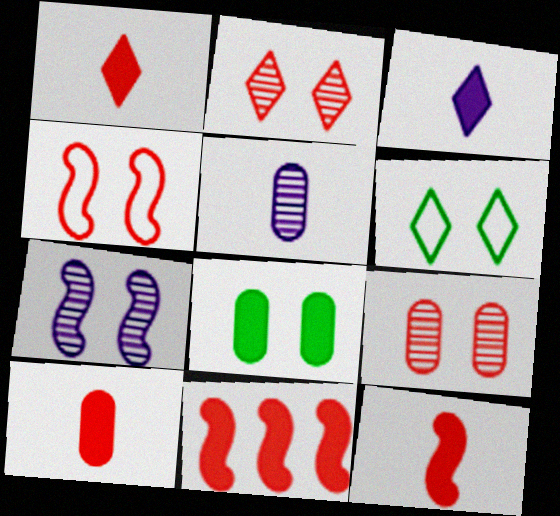[[1, 10, 12], 
[3, 8, 11], 
[5, 6, 11]]